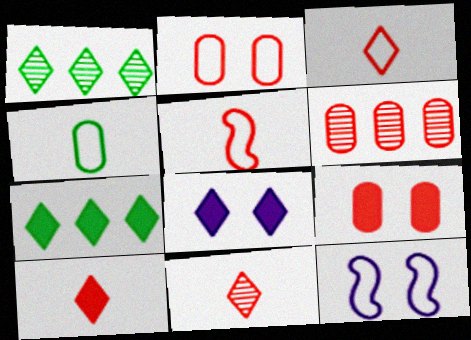[[1, 3, 8], 
[3, 10, 11], 
[7, 8, 10]]